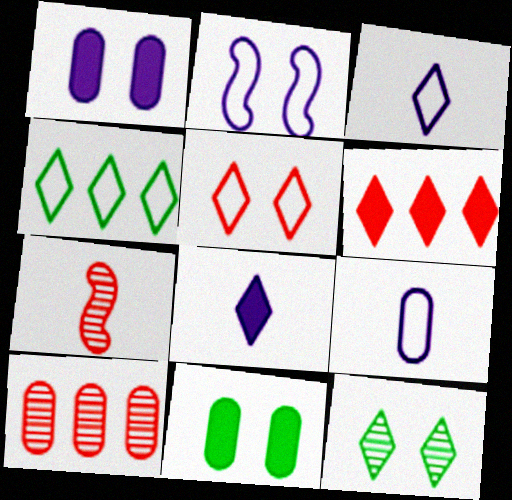[[1, 4, 7], 
[3, 4, 5], 
[3, 6, 12], 
[9, 10, 11]]